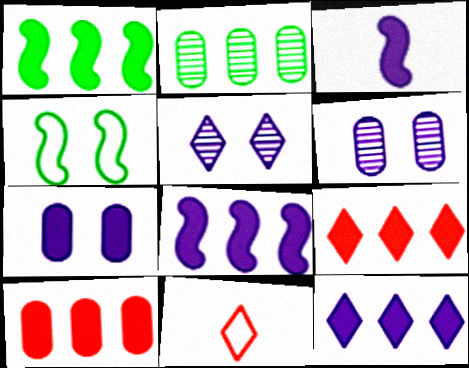[[1, 6, 11], 
[1, 10, 12], 
[3, 7, 12]]